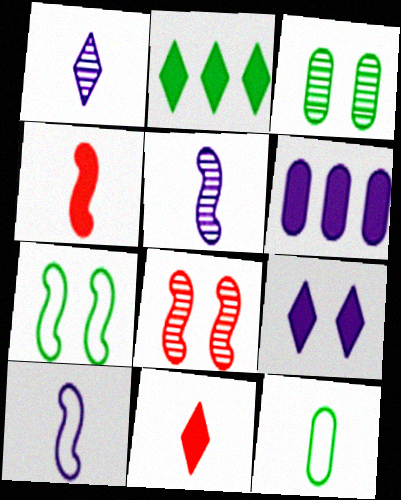[[1, 4, 12], 
[2, 9, 11], 
[5, 11, 12]]